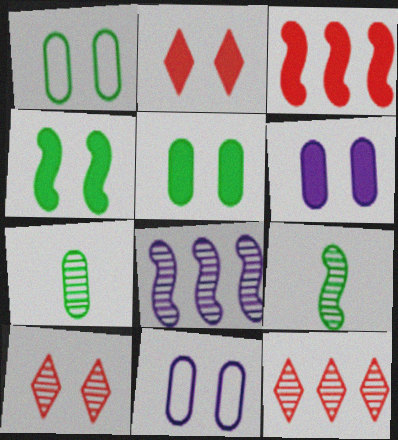[[2, 4, 6], 
[4, 10, 11], 
[7, 8, 10]]